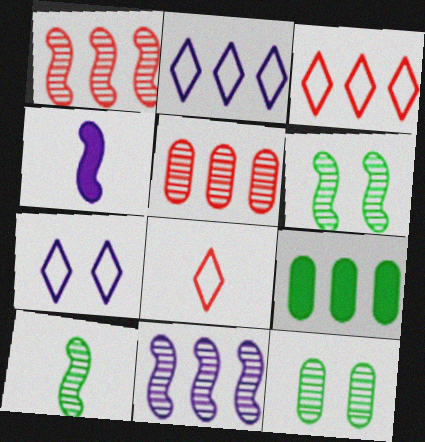[[1, 2, 9], 
[3, 4, 12], 
[3, 9, 11]]